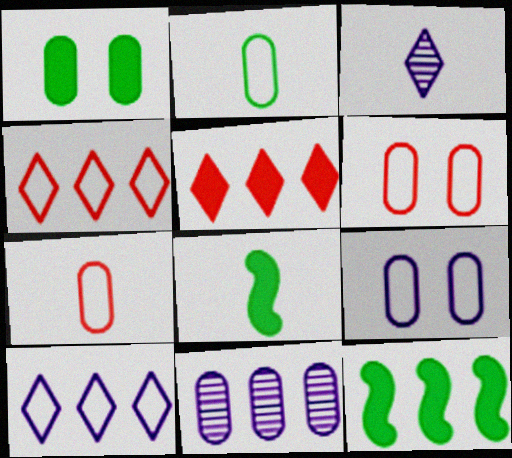[[1, 7, 11], 
[3, 6, 12], 
[3, 7, 8], 
[4, 11, 12]]